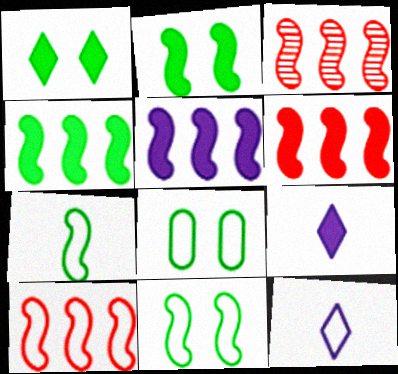[[3, 6, 10], 
[3, 8, 9], 
[4, 5, 6], 
[8, 10, 12]]